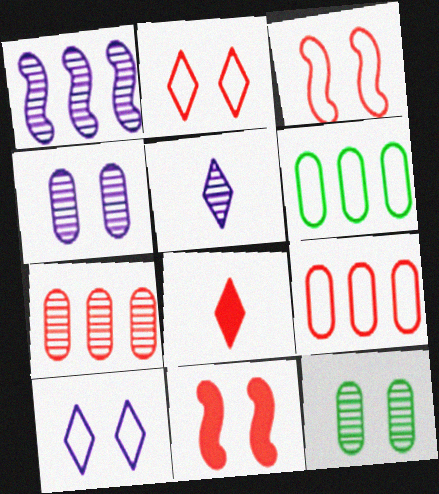[[1, 4, 5], 
[3, 7, 8], 
[5, 6, 11], 
[10, 11, 12]]